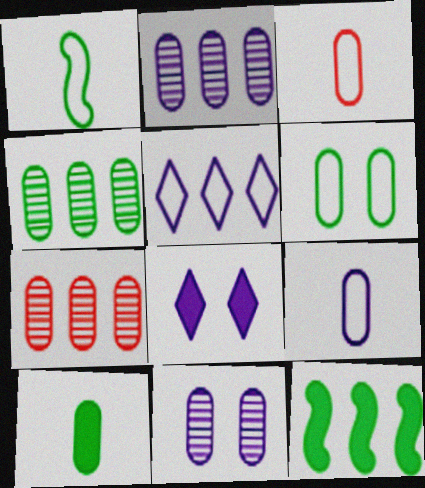[[1, 7, 8], 
[2, 4, 7], 
[4, 6, 10], 
[5, 7, 12]]